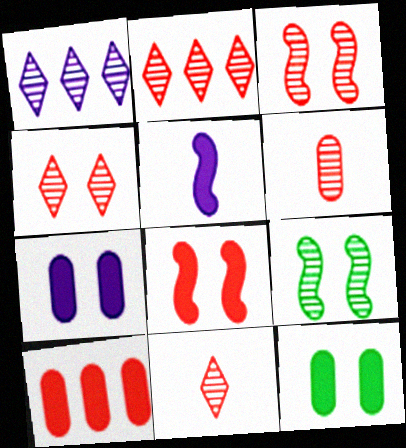[[1, 6, 9], 
[2, 3, 6], 
[2, 4, 11]]